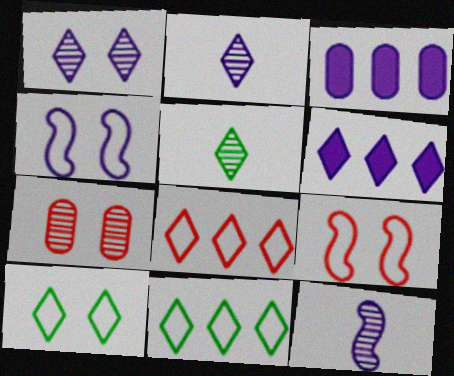[[2, 3, 4], 
[3, 5, 9]]